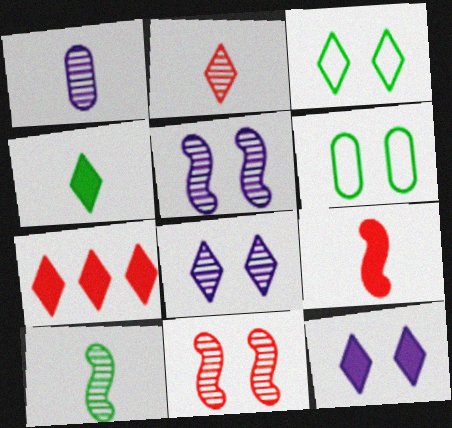[[1, 2, 10], 
[4, 7, 12], 
[6, 11, 12]]